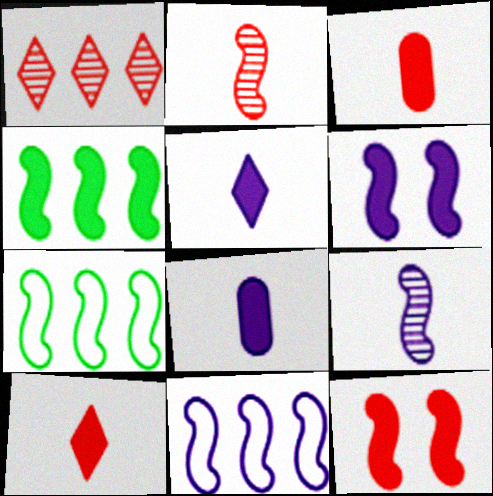[[2, 6, 7], 
[6, 9, 11], 
[7, 9, 12]]